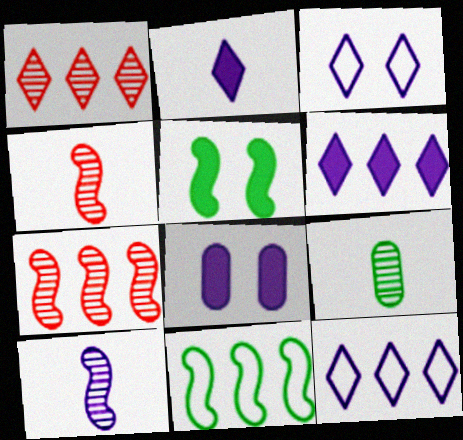[[8, 10, 12]]